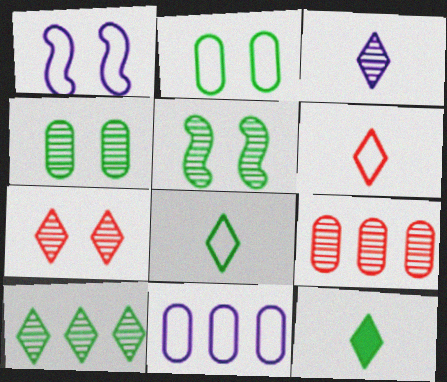[[1, 9, 12], 
[3, 5, 9], 
[3, 6, 12], 
[3, 7, 10]]